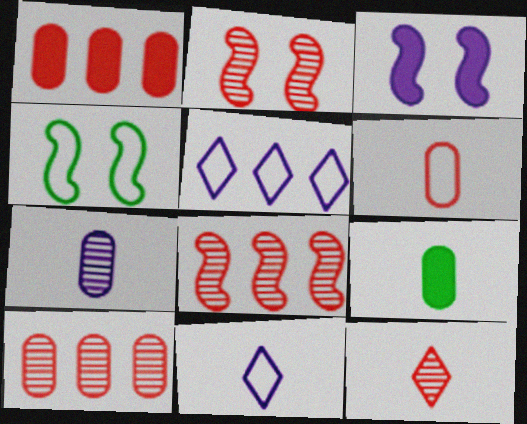[[2, 3, 4], 
[2, 5, 9], 
[2, 10, 12], 
[3, 5, 7], 
[4, 5, 6], 
[6, 7, 9]]